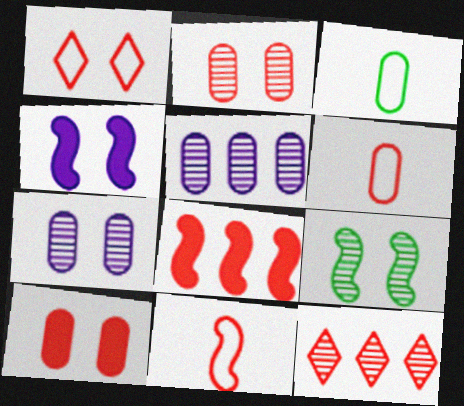[[3, 4, 12], 
[3, 5, 10], 
[10, 11, 12]]